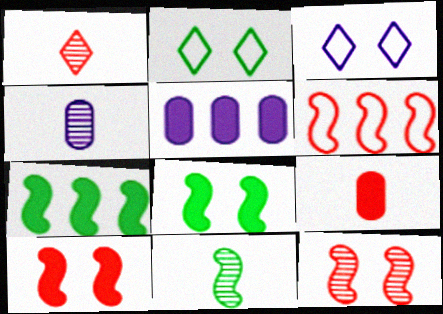[[1, 4, 11]]